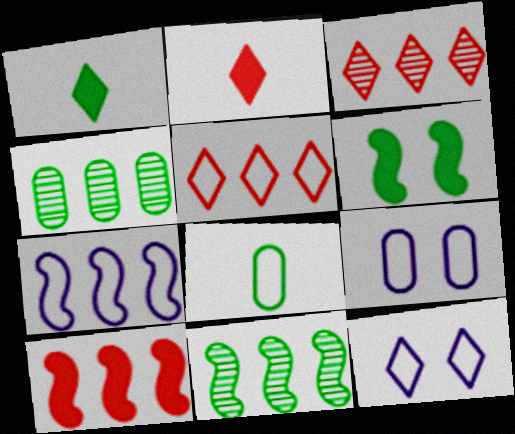[[1, 3, 12], 
[2, 9, 11], 
[7, 10, 11]]